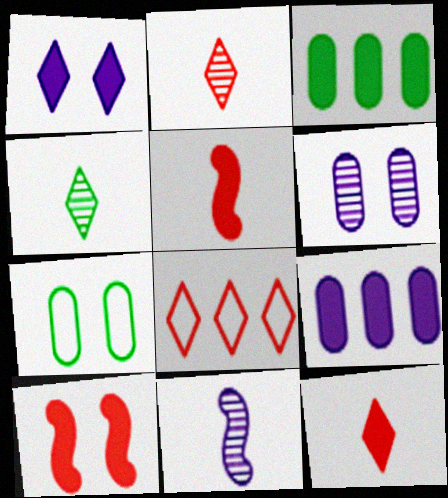[[1, 3, 5], 
[1, 4, 8]]